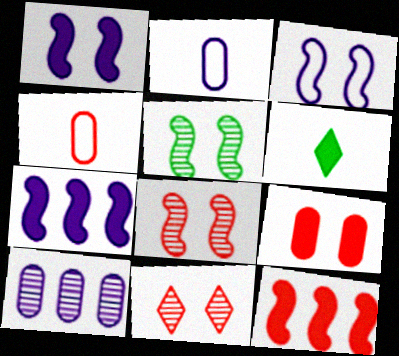[[4, 11, 12], 
[6, 7, 9]]